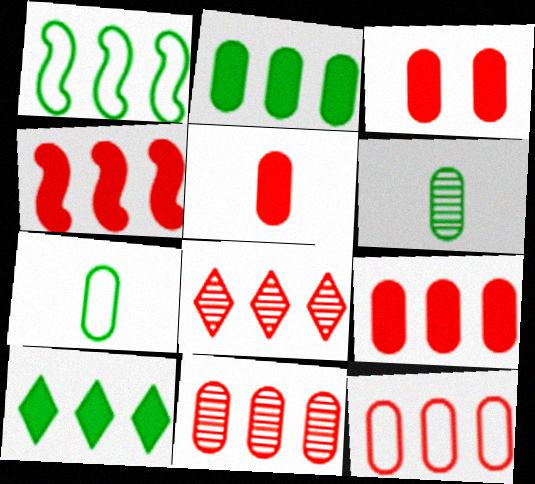[[3, 5, 9], 
[4, 8, 12], 
[9, 11, 12]]